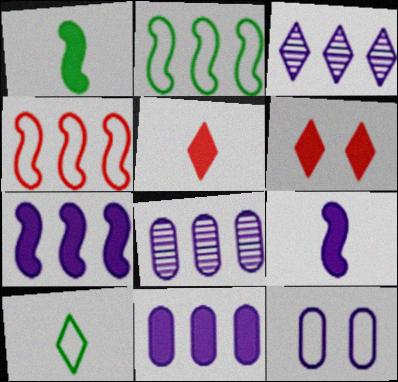[[1, 6, 11], 
[3, 6, 10], 
[3, 9, 12], 
[4, 10, 12]]